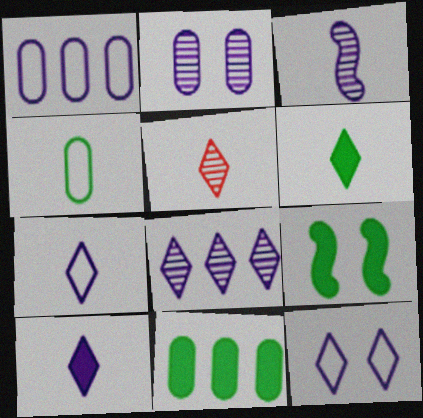[[1, 5, 9], 
[2, 3, 8], 
[5, 6, 7], 
[6, 9, 11], 
[8, 10, 12]]